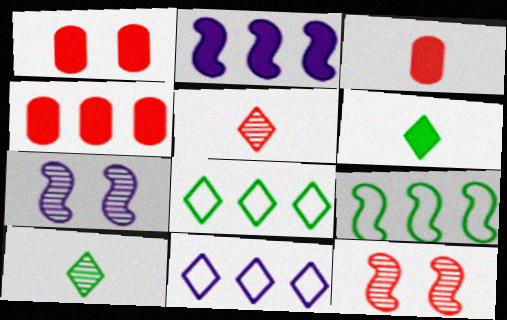[[1, 2, 6], 
[1, 3, 4], 
[3, 7, 8]]